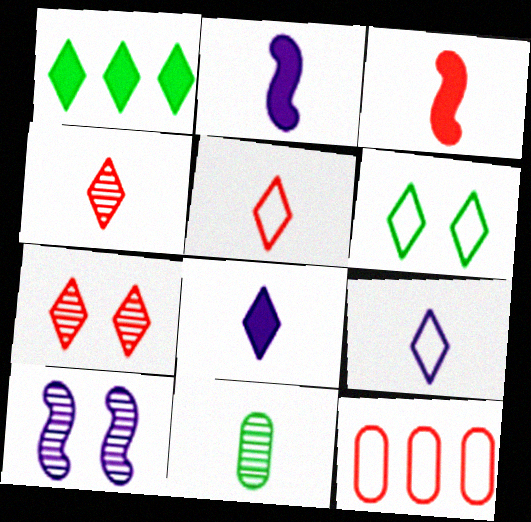[[1, 7, 9], 
[2, 5, 11], 
[3, 7, 12], 
[3, 9, 11]]